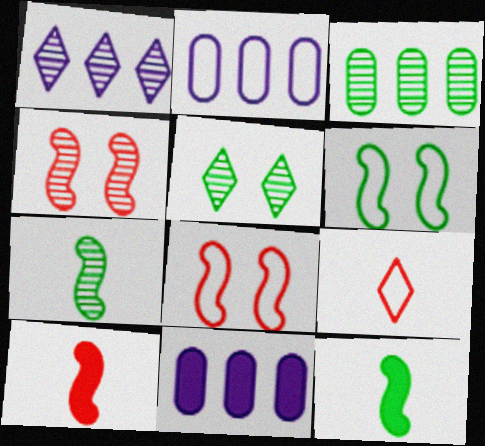[[2, 5, 10], 
[2, 6, 9], 
[3, 5, 7]]